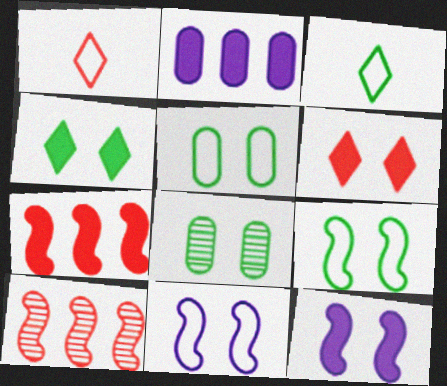[[4, 8, 9], 
[6, 8, 11]]